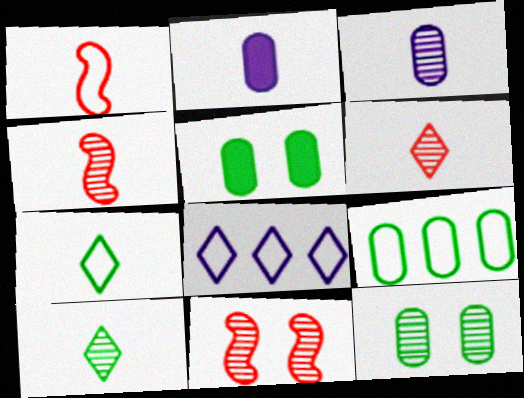[[1, 2, 10], 
[2, 4, 7], 
[3, 4, 10], 
[4, 5, 8]]